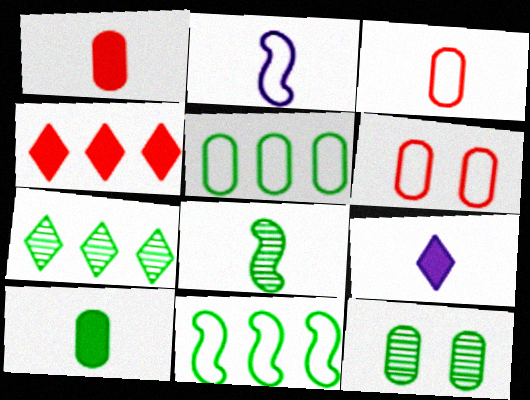[[2, 4, 12], 
[3, 8, 9], 
[5, 10, 12], 
[7, 8, 12]]